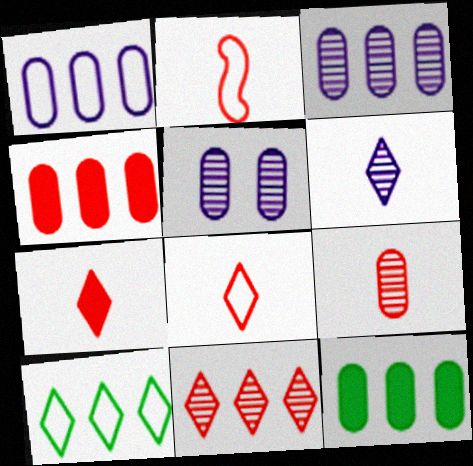[[2, 7, 9]]